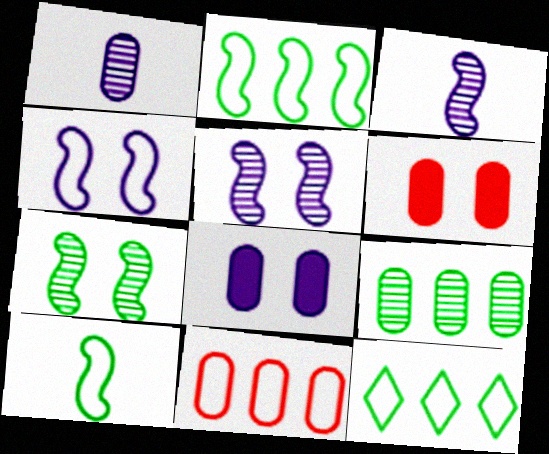[[3, 6, 12]]